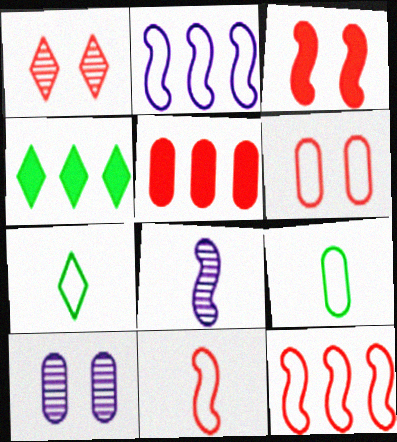[[1, 3, 6], 
[1, 5, 11], 
[2, 6, 7], 
[4, 6, 8], 
[4, 10, 11], 
[5, 9, 10]]